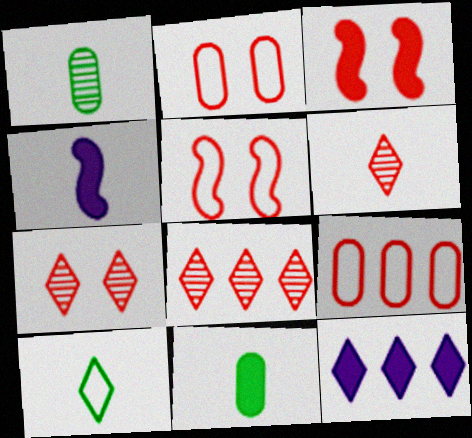[[1, 5, 12], 
[2, 3, 7], 
[3, 6, 9], 
[3, 11, 12], 
[6, 7, 8], 
[7, 10, 12]]